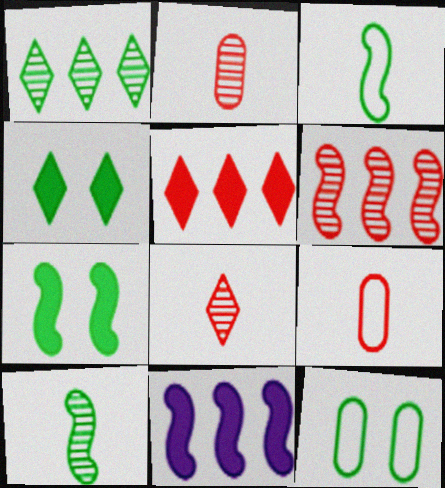[[8, 11, 12]]